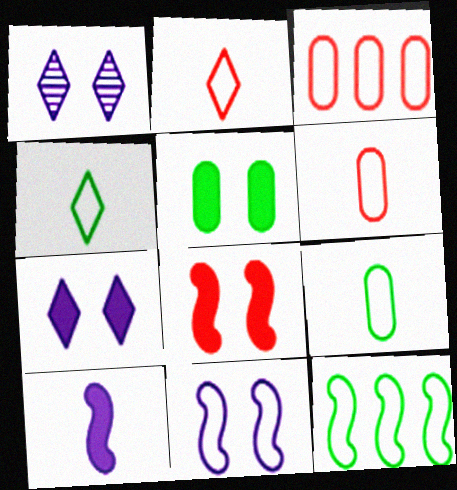[[3, 4, 11], 
[5, 7, 8]]